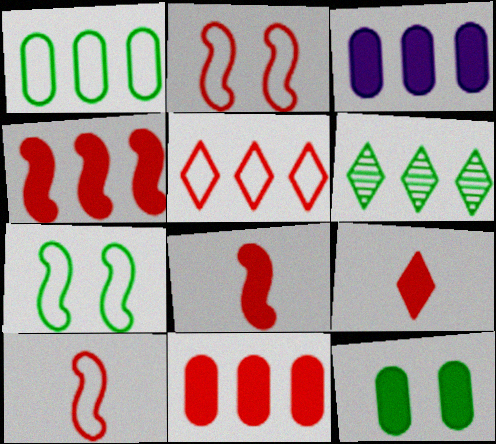[]